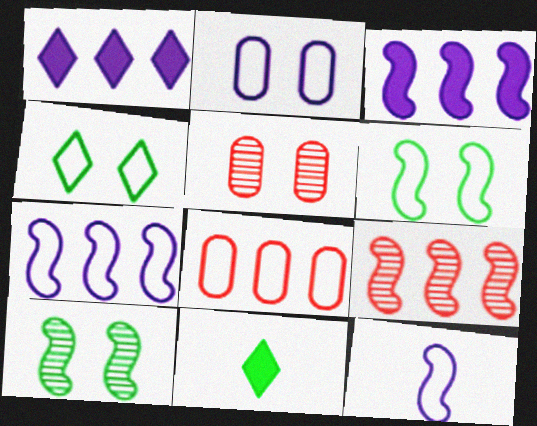[[2, 9, 11], 
[4, 8, 12], 
[5, 7, 11]]